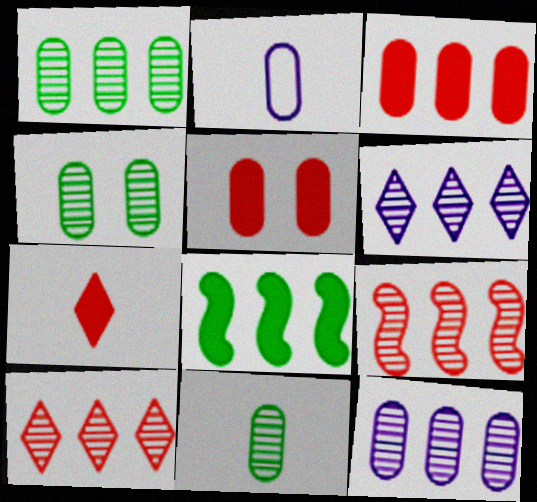[[1, 2, 5], 
[1, 4, 11], 
[1, 6, 9], 
[2, 3, 4]]